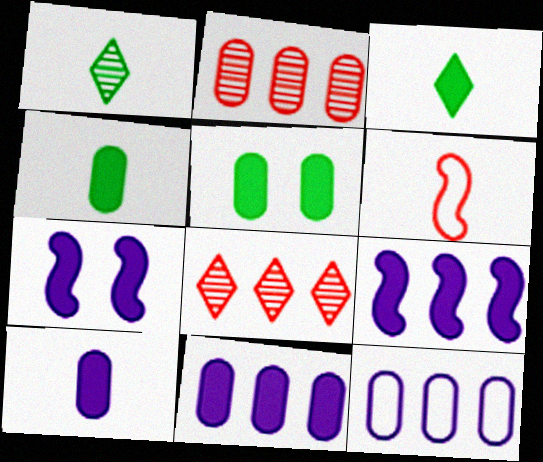[[1, 6, 10]]